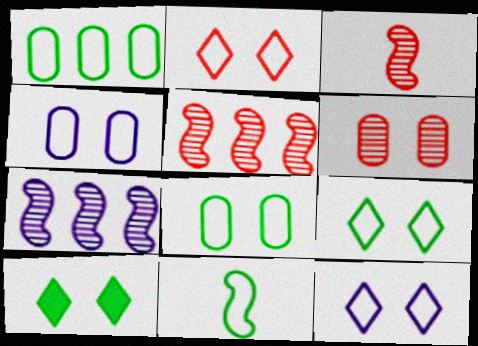[[1, 9, 11], 
[2, 9, 12]]